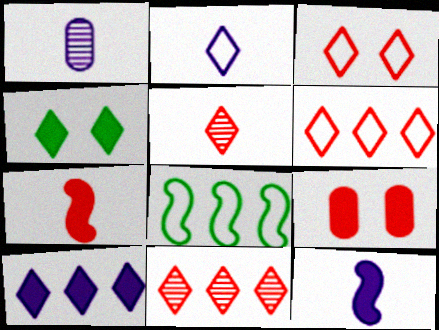[[1, 2, 12], 
[2, 4, 11]]